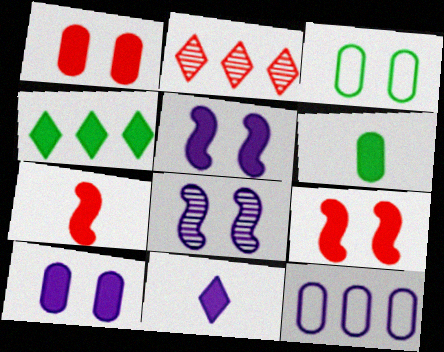[[4, 7, 10], 
[6, 7, 11], 
[8, 11, 12]]